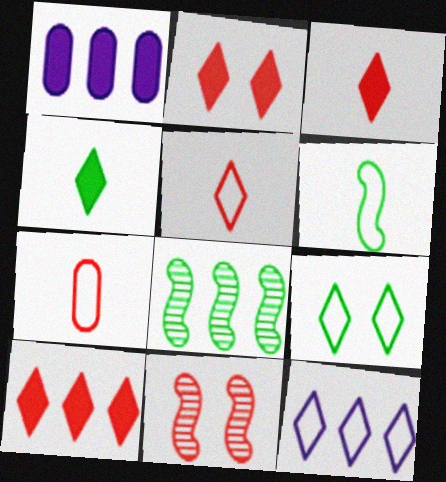[[2, 3, 10], 
[5, 9, 12], 
[7, 10, 11]]